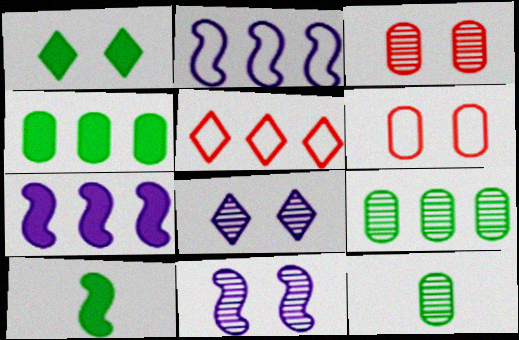[[1, 4, 10], 
[1, 6, 11], 
[5, 7, 9]]